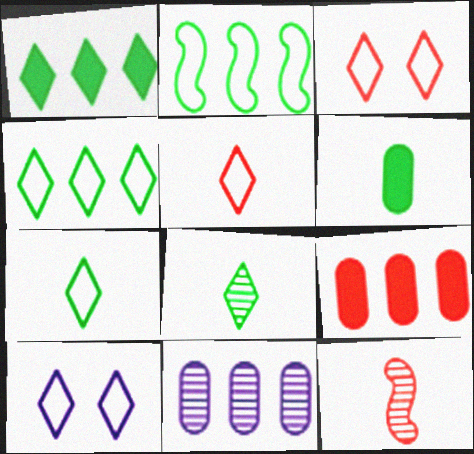[[3, 9, 12], 
[4, 5, 10]]